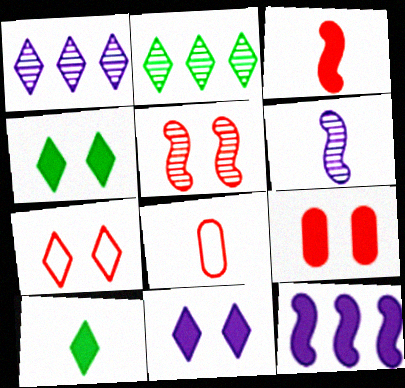[[1, 7, 10], 
[5, 7, 9], 
[6, 8, 10], 
[9, 10, 12]]